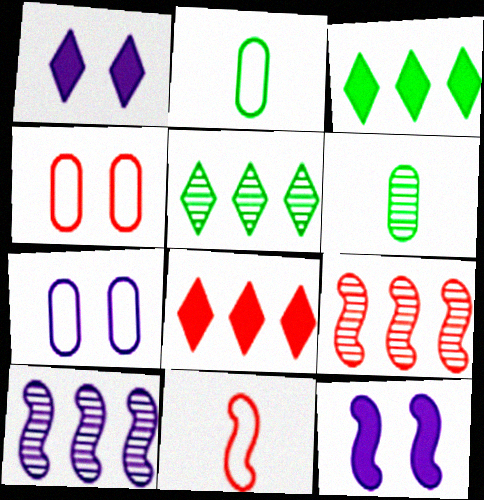[[1, 2, 9]]